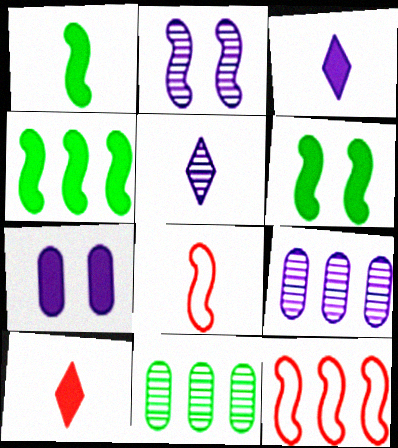[[1, 2, 12], 
[1, 4, 6], 
[2, 4, 8], 
[2, 5, 9], 
[4, 7, 10]]